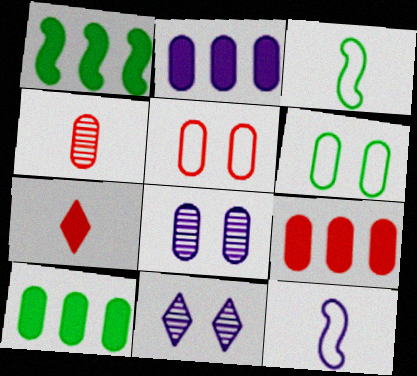[[2, 4, 6], 
[2, 9, 10], 
[2, 11, 12], 
[3, 9, 11], 
[4, 5, 9]]